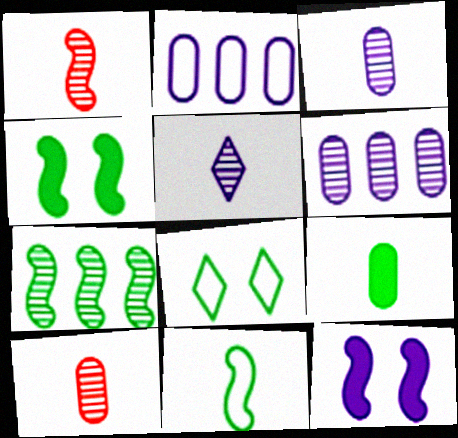[[2, 5, 12], 
[4, 7, 11], 
[7, 8, 9]]